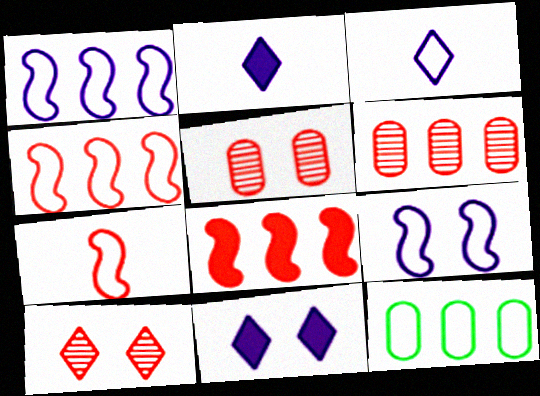[]